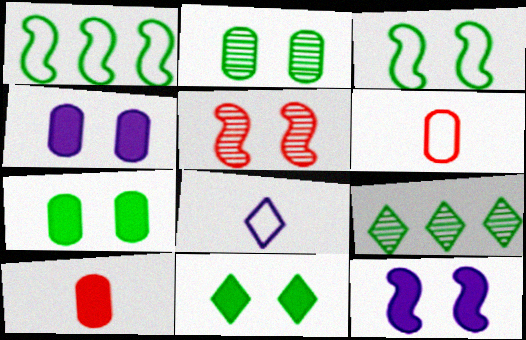[[2, 3, 11], 
[3, 5, 12], 
[6, 9, 12]]